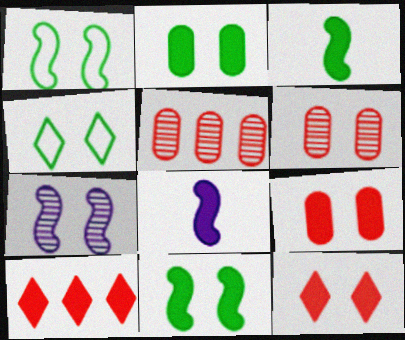[[2, 8, 10], 
[4, 5, 8], 
[4, 7, 9]]